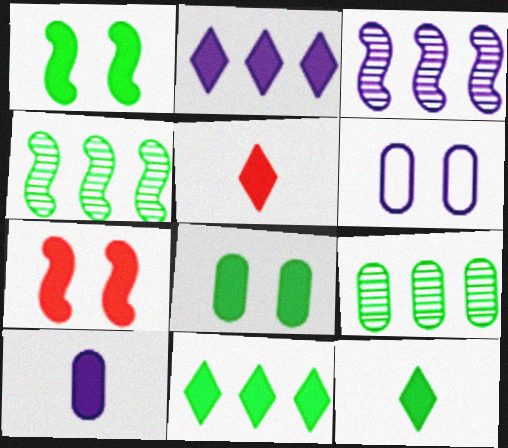[[4, 5, 6], 
[7, 10, 11]]